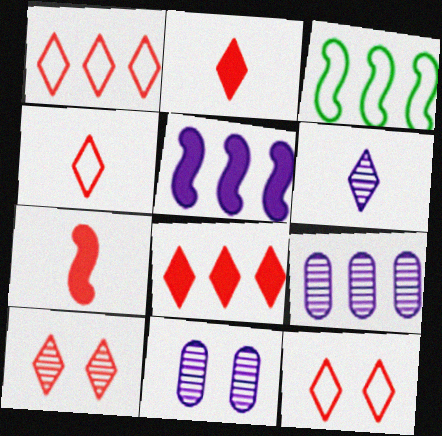[[1, 2, 10], 
[1, 4, 12], 
[2, 3, 11], 
[3, 8, 9], 
[4, 8, 10]]